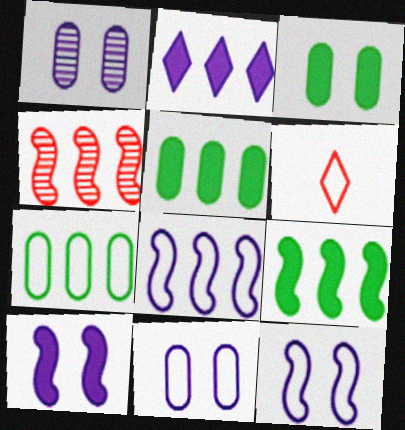[[1, 6, 9], 
[2, 4, 7], 
[4, 8, 9], 
[6, 7, 12]]